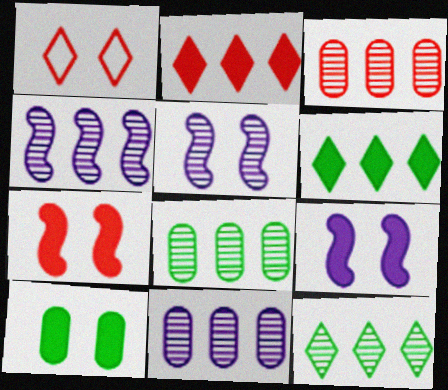[[1, 5, 10], 
[3, 4, 12], 
[3, 8, 11]]